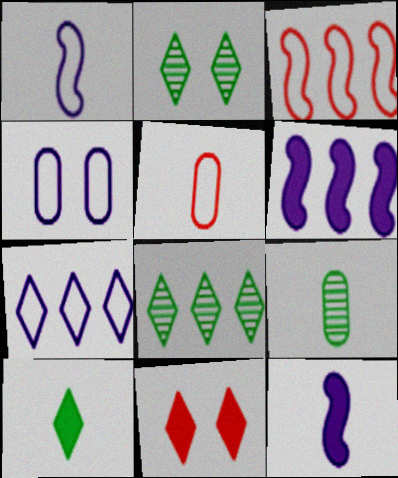[[1, 4, 7], 
[2, 5, 6]]